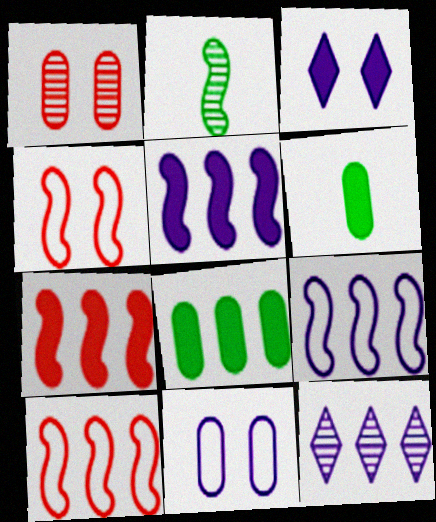[[1, 2, 12], 
[2, 4, 5], 
[3, 6, 7], 
[4, 6, 12], 
[8, 10, 12]]